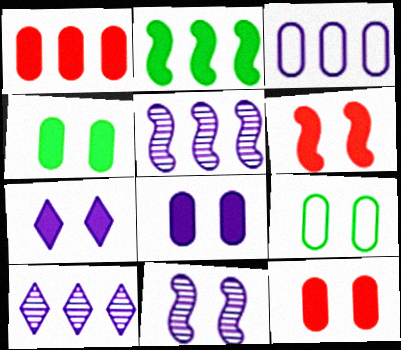[[4, 6, 7], 
[4, 8, 12]]